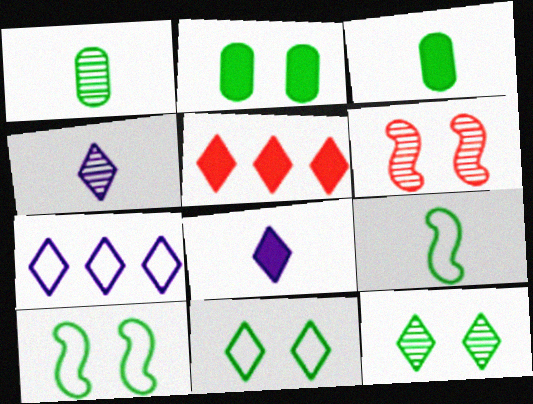[[2, 10, 12], 
[3, 6, 7], 
[4, 5, 11]]